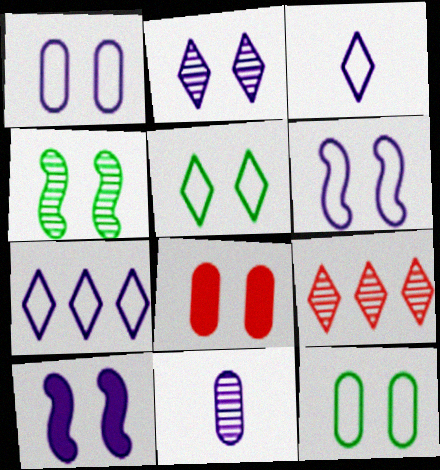[[1, 2, 10], 
[4, 9, 11], 
[7, 10, 11]]